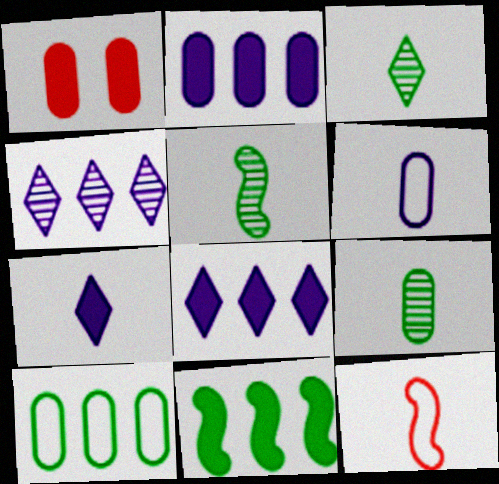[[1, 7, 11], 
[3, 5, 9], 
[7, 9, 12]]